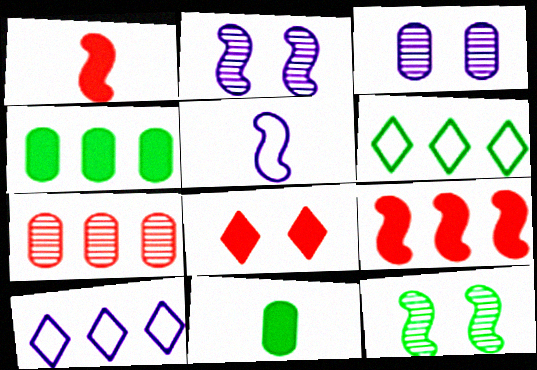[[1, 3, 6], 
[5, 9, 12], 
[6, 11, 12]]